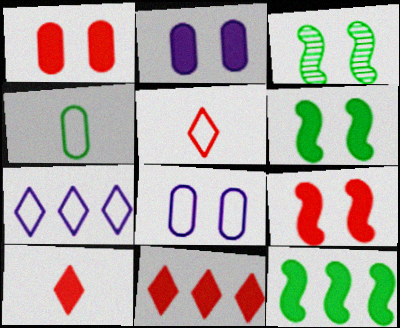[[2, 10, 12]]